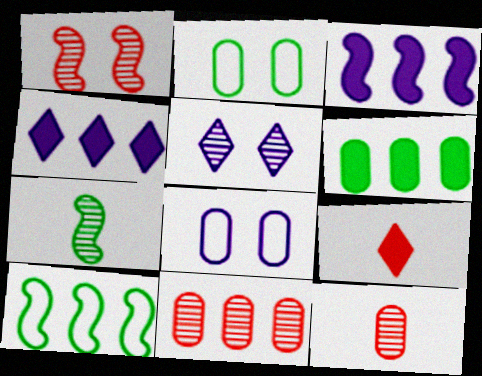[[4, 10, 11], 
[5, 7, 11], 
[6, 8, 12]]